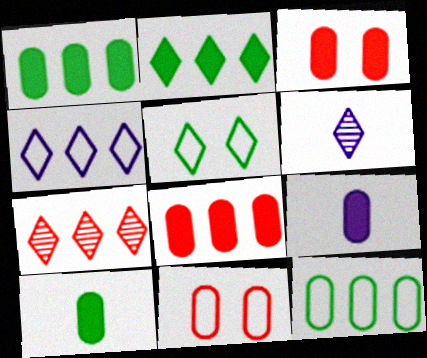[[1, 3, 9], 
[2, 4, 7]]